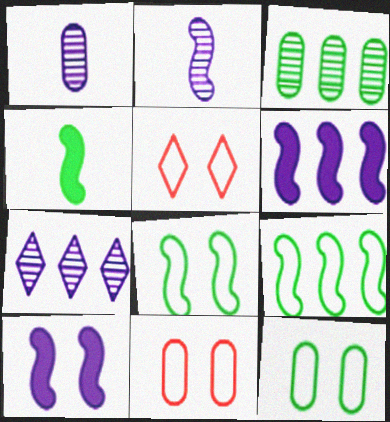[[4, 7, 11]]